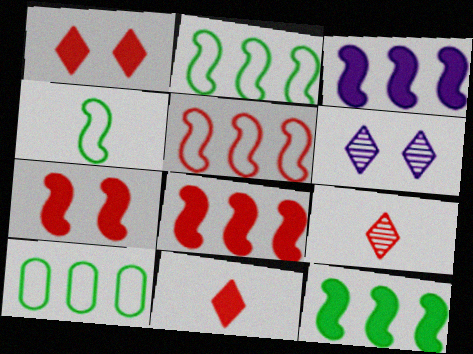[[3, 8, 12]]